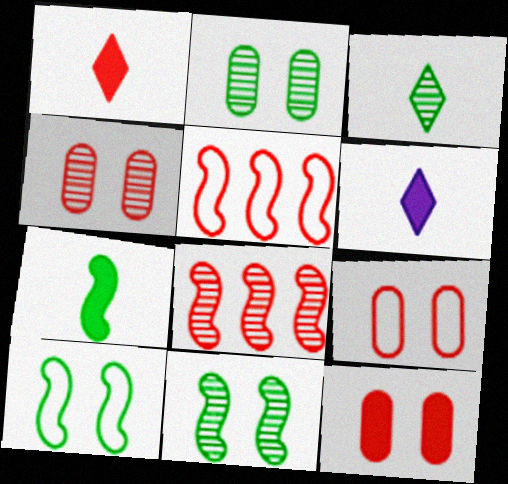[[1, 4, 5], 
[1, 8, 9], 
[2, 5, 6], 
[4, 9, 12]]